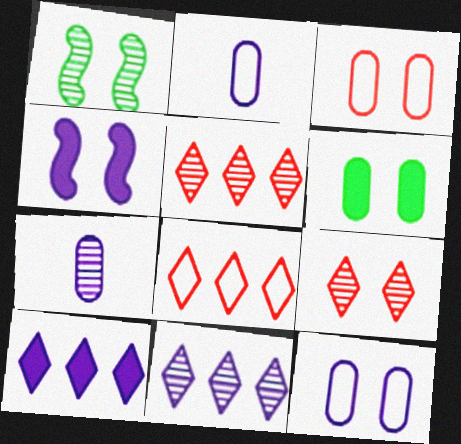[[1, 5, 7], 
[2, 4, 11]]